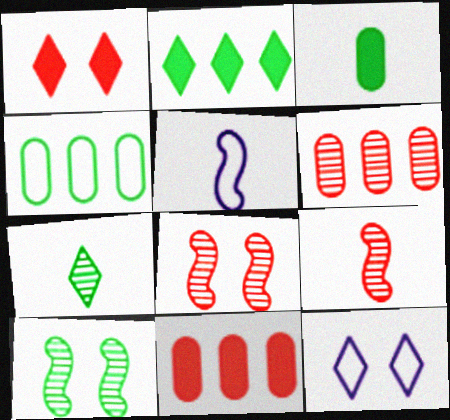[]